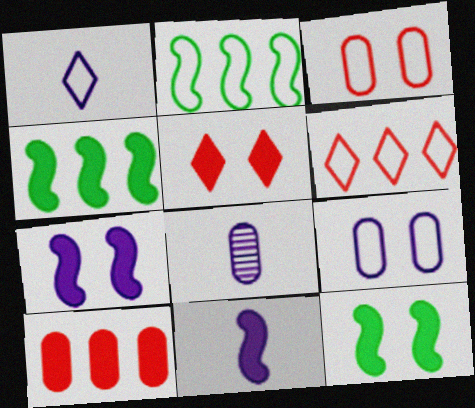[[1, 2, 3], 
[1, 8, 11], 
[2, 5, 8], 
[6, 8, 12]]